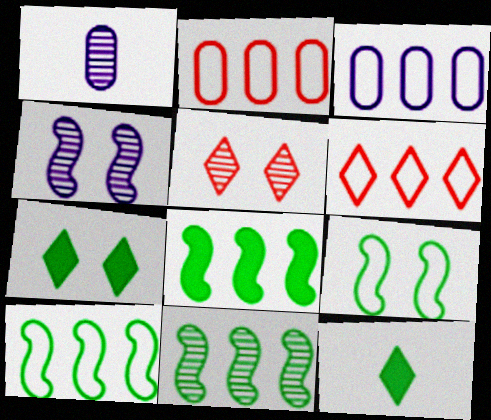[[1, 5, 11], 
[2, 4, 12], 
[3, 6, 10], 
[8, 10, 11]]